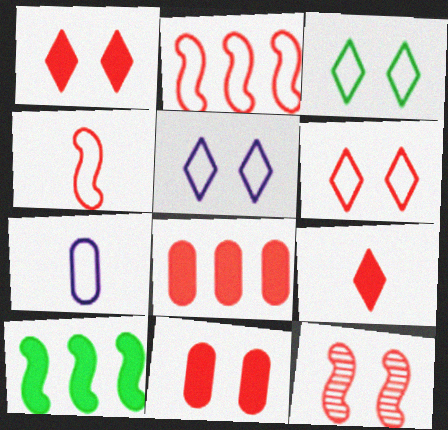[[2, 3, 7], 
[3, 5, 6], 
[6, 11, 12]]